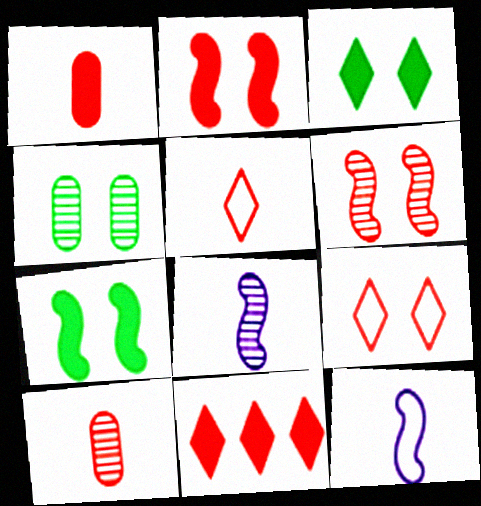[[1, 2, 11], 
[4, 11, 12]]